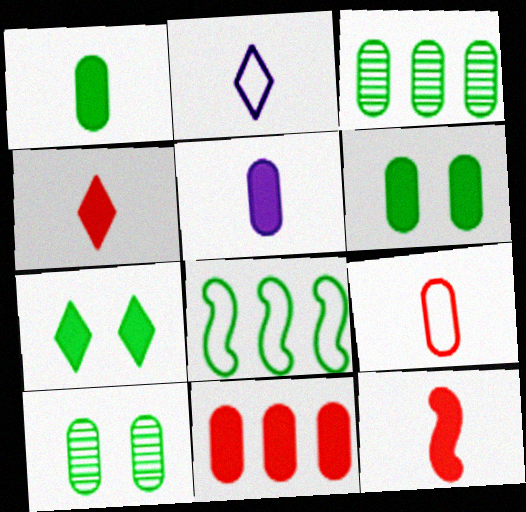[[5, 6, 11]]